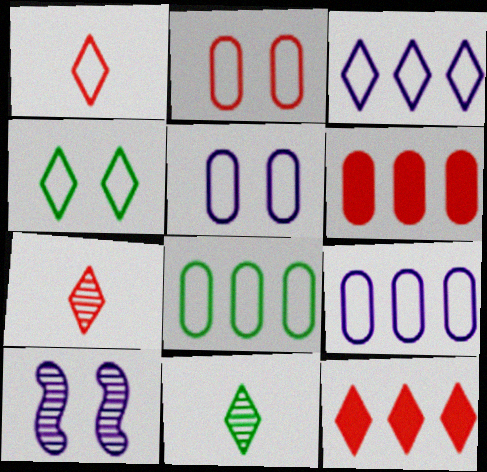[[1, 3, 4]]